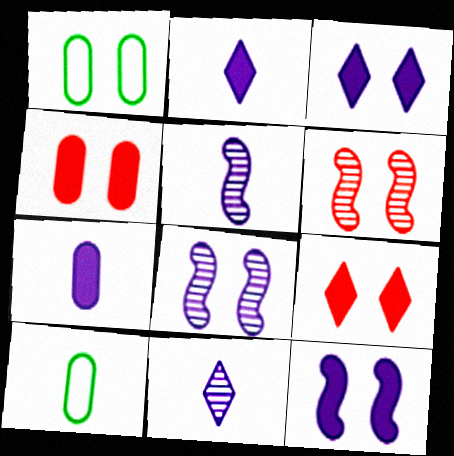[[1, 3, 6], 
[1, 8, 9]]